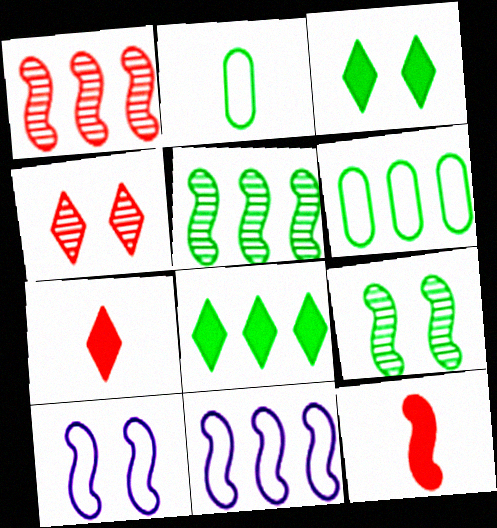[[2, 3, 5], 
[2, 8, 9], 
[5, 6, 8], 
[5, 10, 12], 
[9, 11, 12]]